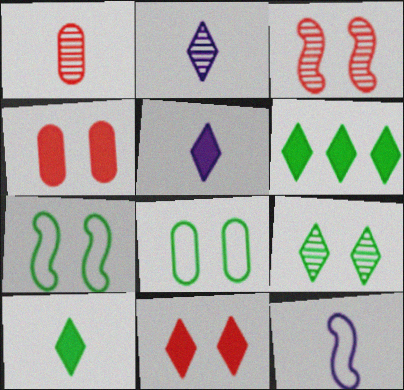[[1, 10, 12], 
[5, 6, 11]]